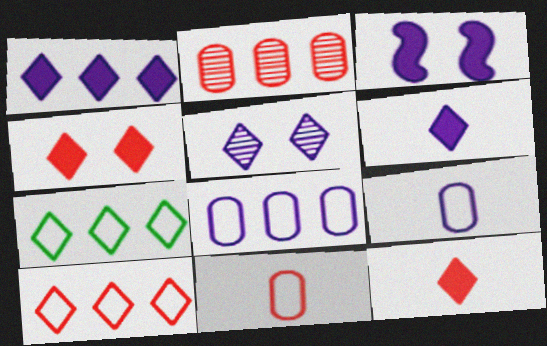[[5, 7, 12]]